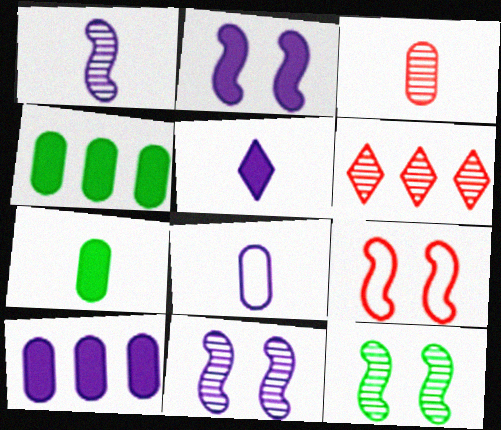[[1, 5, 8], 
[2, 5, 10], 
[2, 9, 12], 
[3, 7, 8]]